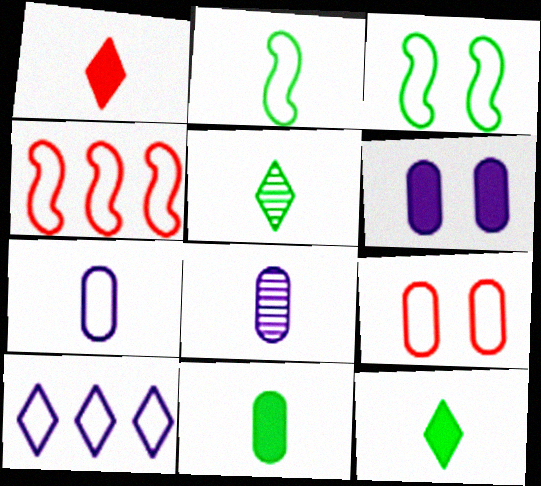[[1, 2, 8], 
[2, 5, 11], 
[2, 9, 10], 
[4, 5, 6]]